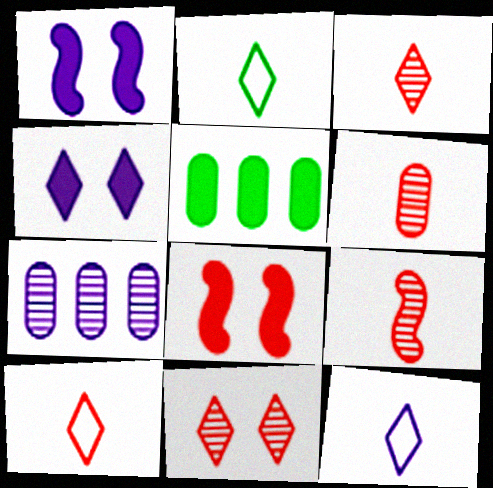[[1, 7, 12], 
[2, 7, 8], 
[2, 10, 12], 
[3, 6, 9]]